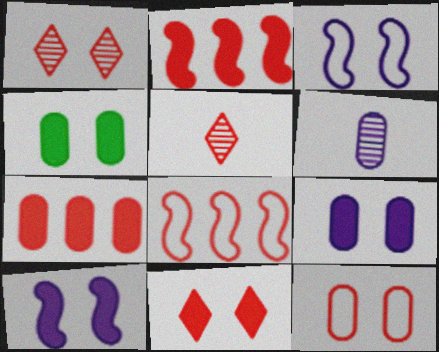[[1, 3, 4], 
[2, 5, 12], 
[4, 10, 11]]